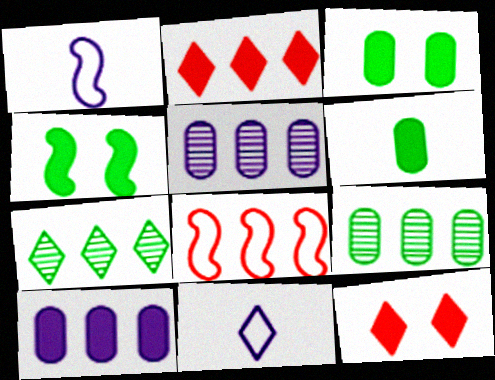[[1, 9, 12], 
[7, 8, 10], 
[7, 11, 12]]